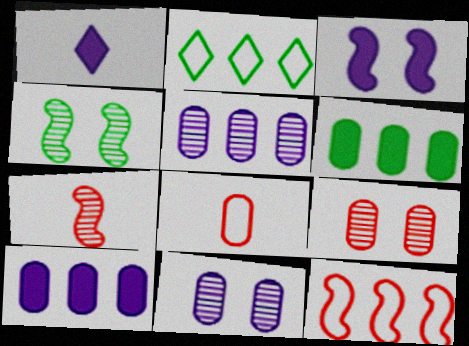[[1, 3, 10], 
[6, 8, 11]]